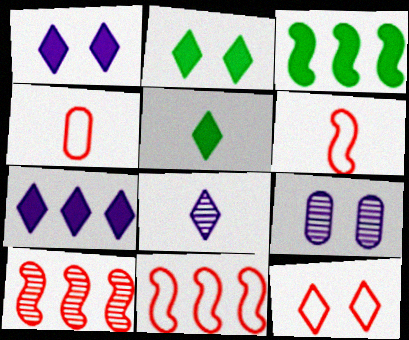[[4, 11, 12], 
[5, 9, 11]]